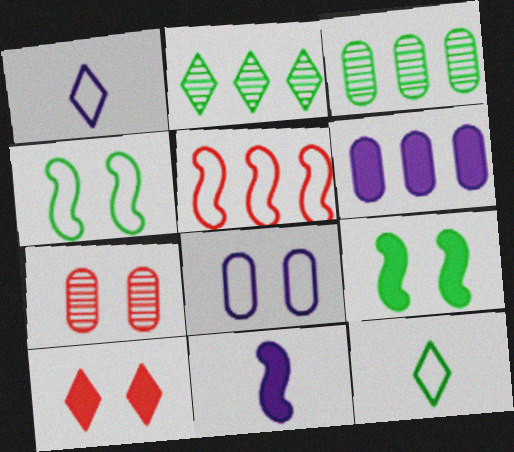[[1, 2, 10], 
[2, 5, 6], 
[3, 9, 12], 
[5, 8, 12]]